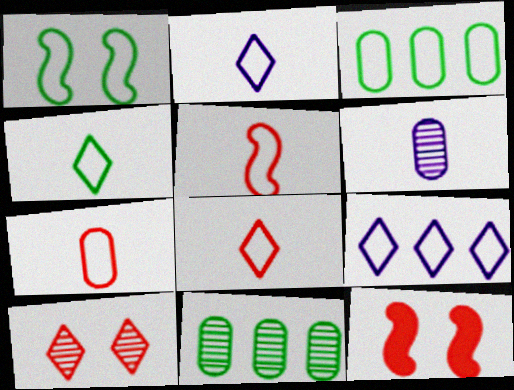[[1, 3, 4], 
[1, 7, 9], 
[2, 4, 8], 
[2, 11, 12], 
[5, 7, 8]]